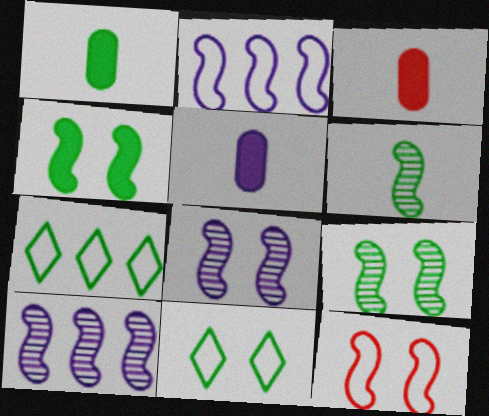[[1, 3, 5], 
[1, 7, 9], 
[3, 7, 8], 
[3, 10, 11], 
[4, 8, 12]]